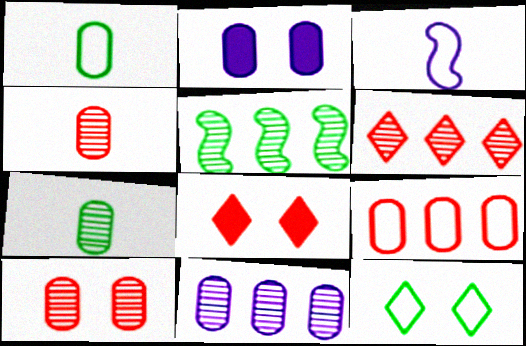[[2, 7, 9], 
[3, 9, 12], 
[5, 6, 11], 
[7, 10, 11]]